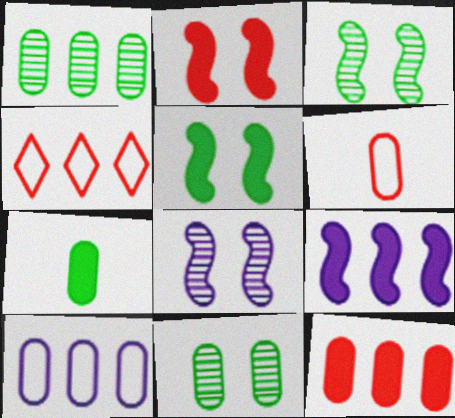[[1, 4, 9], 
[1, 10, 12], 
[4, 7, 8]]